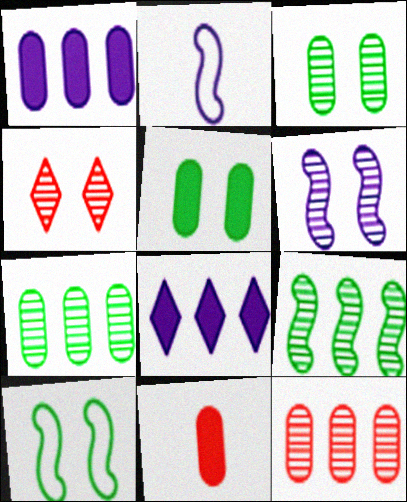[[1, 5, 11], 
[3, 4, 6]]